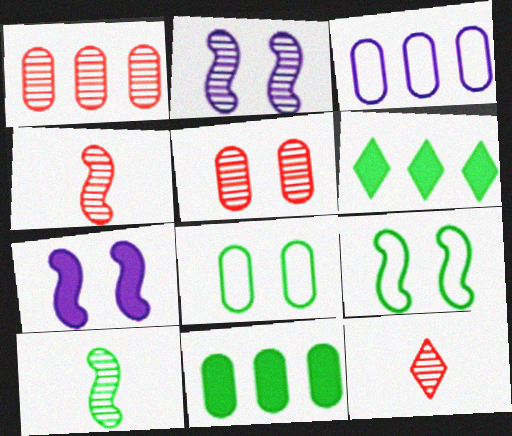[[1, 3, 11], 
[6, 8, 10]]